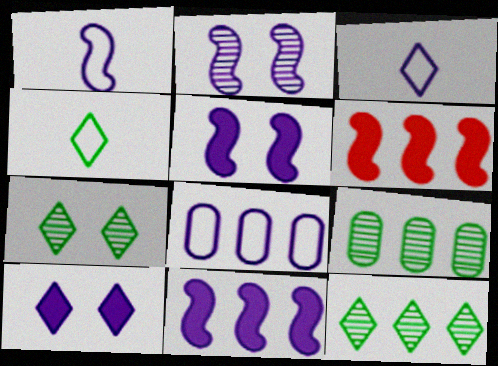[[1, 2, 11], 
[6, 8, 12]]